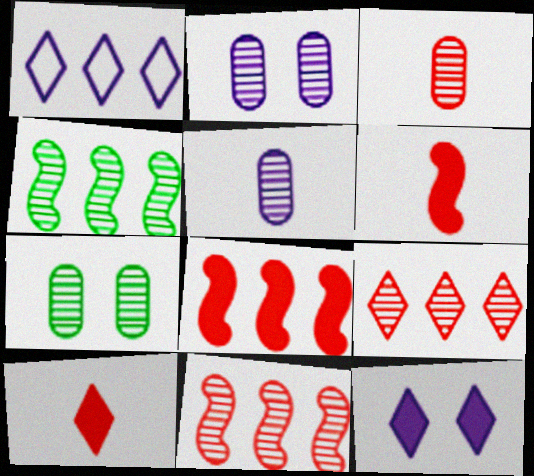[[1, 6, 7]]